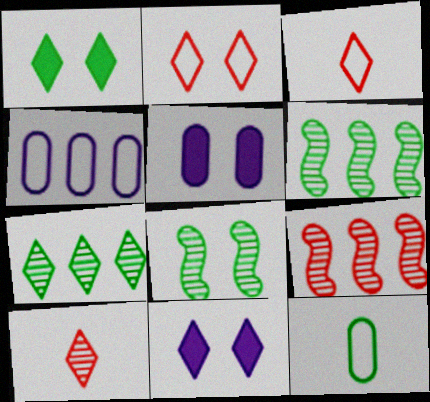[[1, 6, 12], 
[2, 5, 8], 
[3, 5, 6], 
[3, 7, 11], 
[9, 11, 12]]